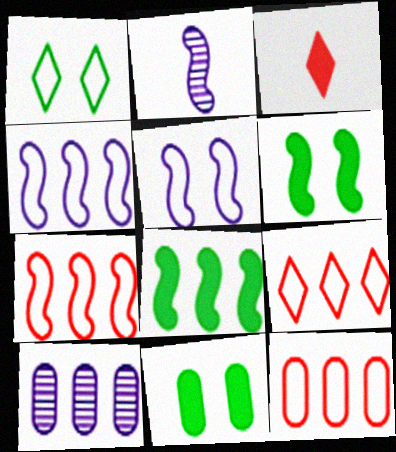[[2, 6, 7], 
[2, 9, 11], 
[7, 9, 12], 
[8, 9, 10]]